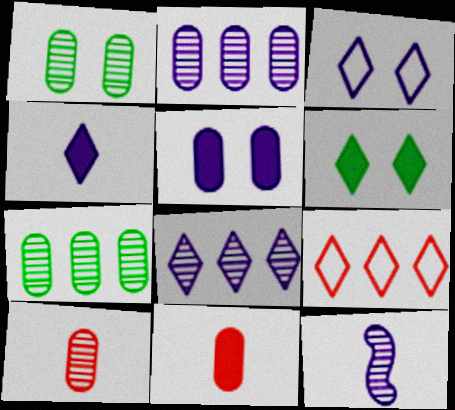[[1, 2, 10], 
[3, 4, 8]]